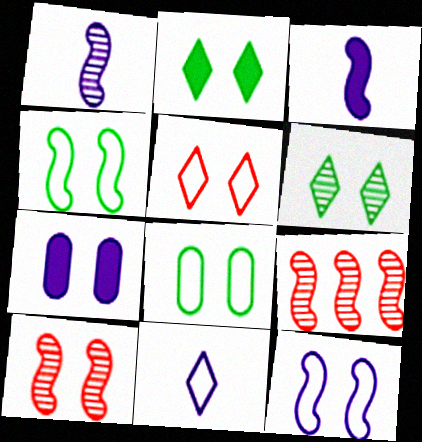[[3, 4, 9], 
[5, 8, 12]]